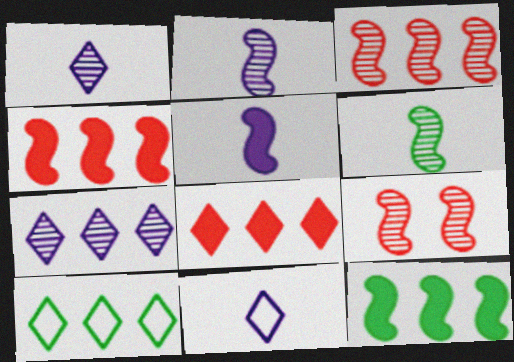[[7, 8, 10]]